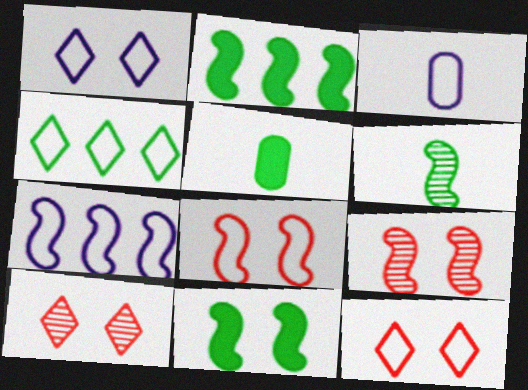[[1, 3, 7], 
[2, 3, 10], 
[3, 4, 8], 
[5, 7, 10]]